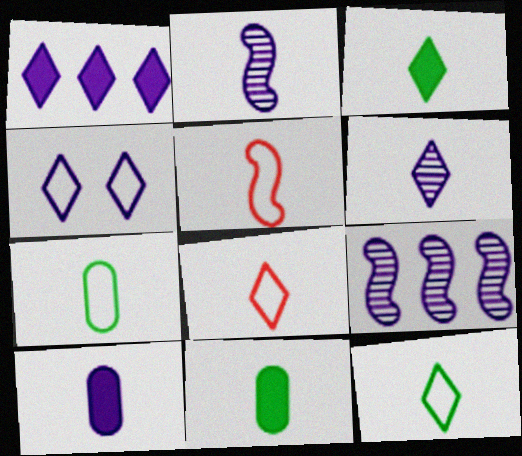[[1, 4, 6], 
[2, 8, 11], 
[3, 6, 8], 
[4, 9, 10], 
[5, 6, 11]]